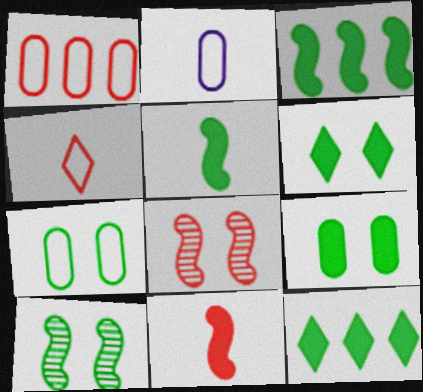[[1, 2, 7], 
[2, 8, 12], 
[5, 9, 12], 
[6, 7, 10]]